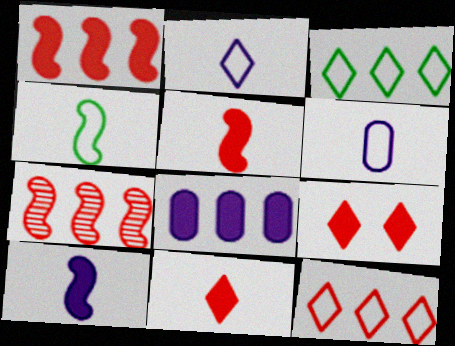[[3, 7, 8]]